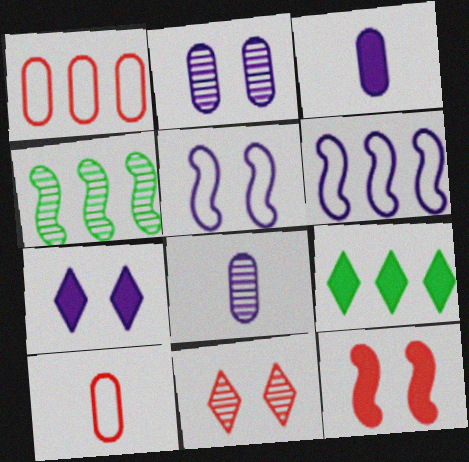[[2, 5, 7], 
[3, 9, 12], 
[4, 7, 10], 
[4, 8, 11], 
[6, 7, 8]]